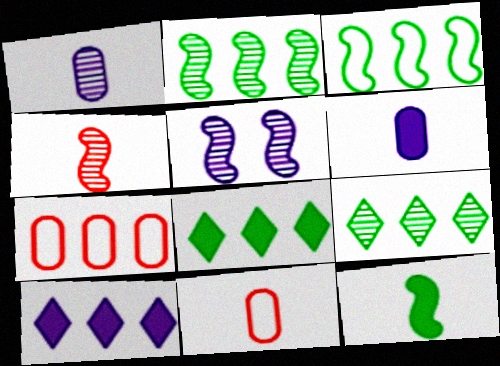[[2, 4, 5], 
[2, 7, 10], 
[5, 8, 11]]